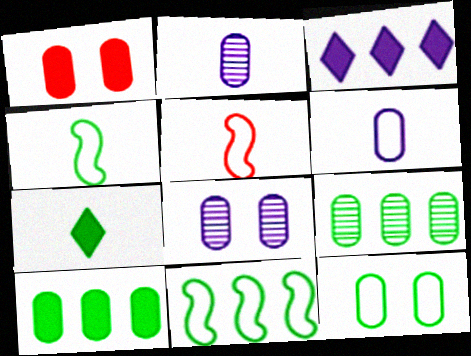[[1, 6, 9], 
[1, 8, 12], 
[2, 5, 7]]